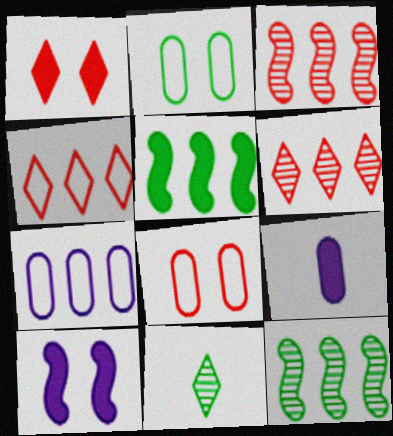[[1, 5, 9], 
[2, 5, 11], 
[5, 6, 7]]